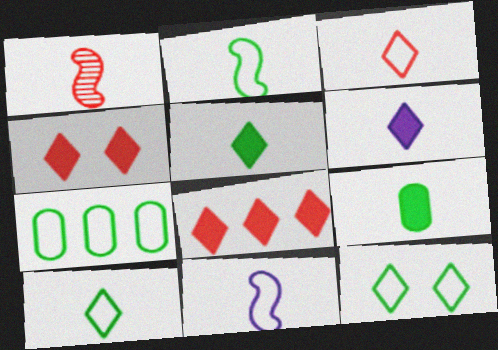[[2, 7, 12]]